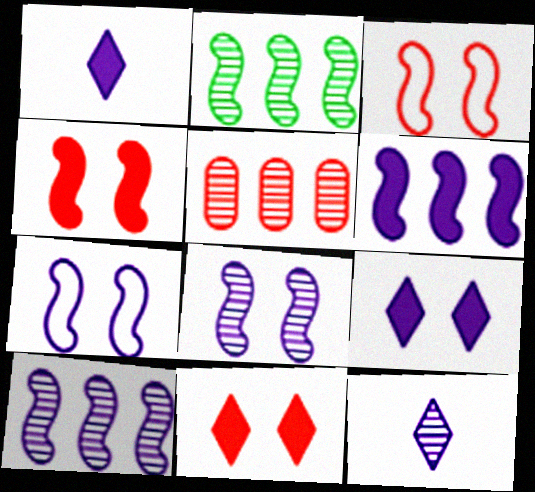[]